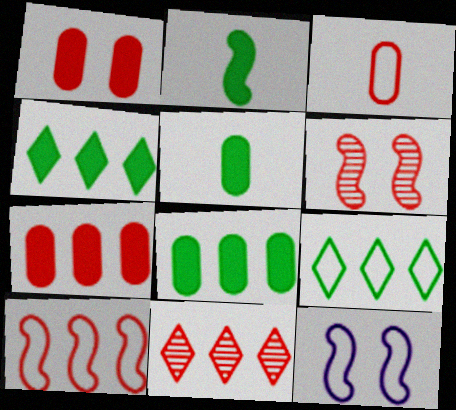[[3, 9, 12], 
[5, 11, 12], 
[7, 10, 11]]